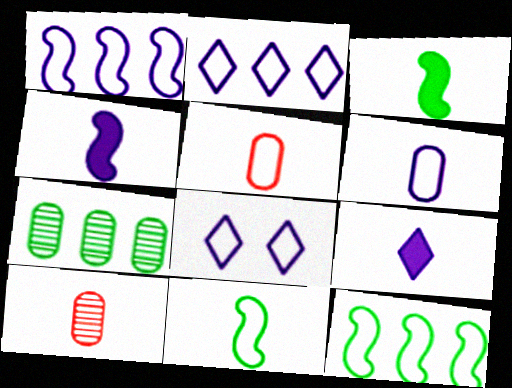[[1, 6, 8], 
[5, 8, 12], 
[9, 10, 11]]